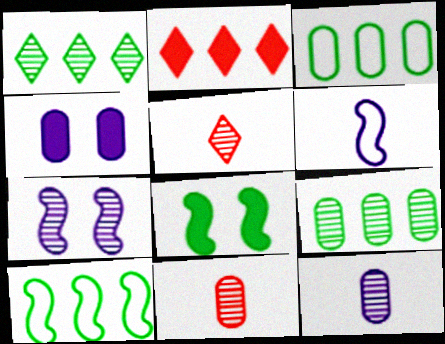[[1, 7, 11], 
[3, 4, 11], 
[4, 5, 10], 
[5, 7, 9]]